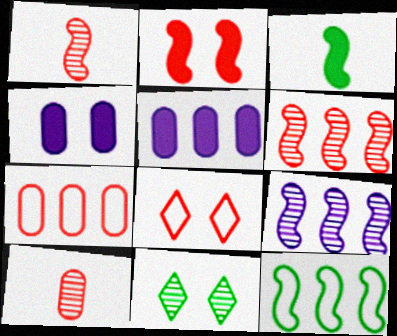[[9, 10, 11]]